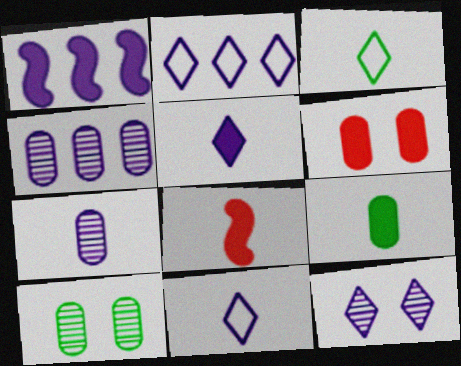[[1, 2, 4], 
[2, 5, 12], 
[2, 8, 10], 
[3, 7, 8], 
[5, 8, 9]]